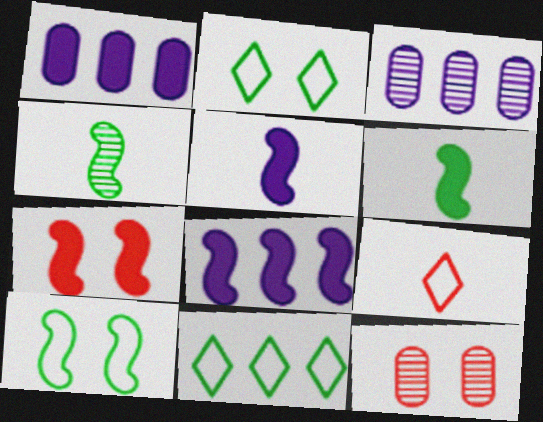[[5, 11, 12], 
[6, 7, 8]]